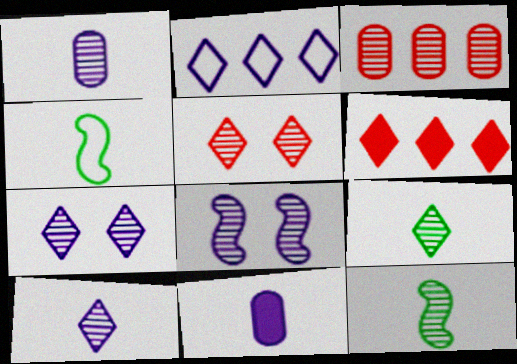[[2, 8, 11], 
[3, 7, 12], 
[3, 8, 9]]